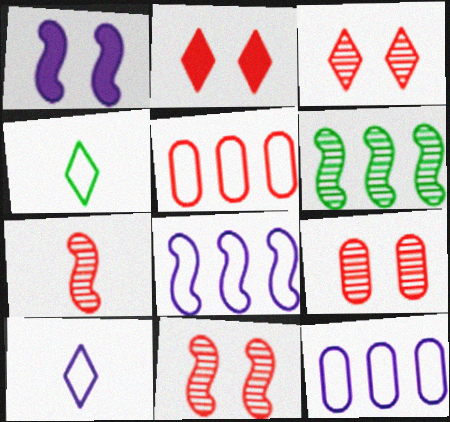[[2, 5, 7], 
[3, 9, 11]]